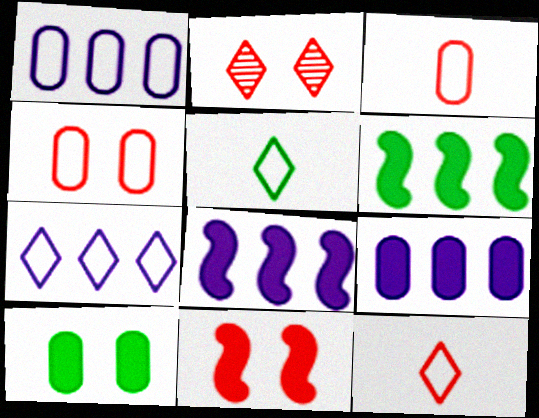[[2, 4, 11]]